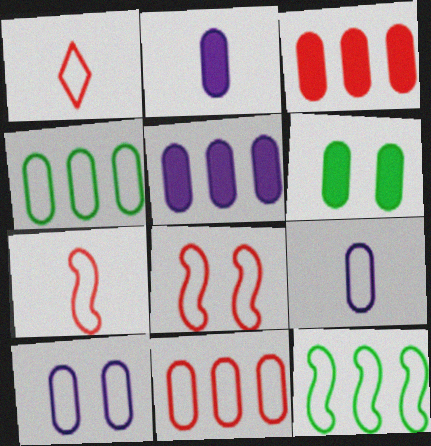[[1, 8, 11], 
[1, 10, 12], 
[2, 3, 6]]